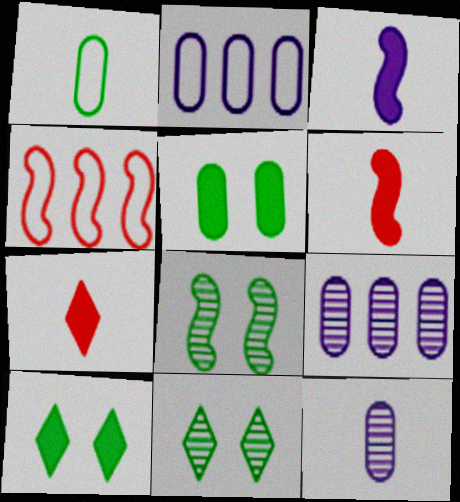[[2, 6, 11], 
[2, 7, 8], 
[3, 4, 8], 
[4, 10, 12]]